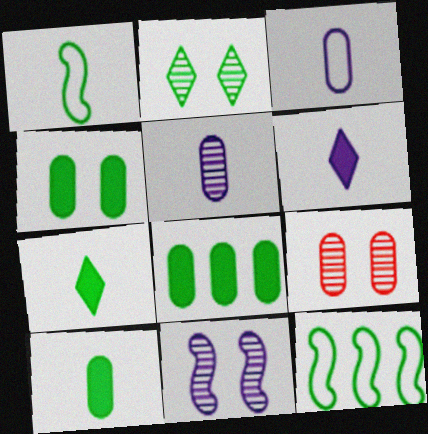[[1, 2, 8], 
[2, 9, 11], 
[2, 10, 12], 
[3, 8, 9], 
[4, 8, 10], 
[6, 9, 12]]